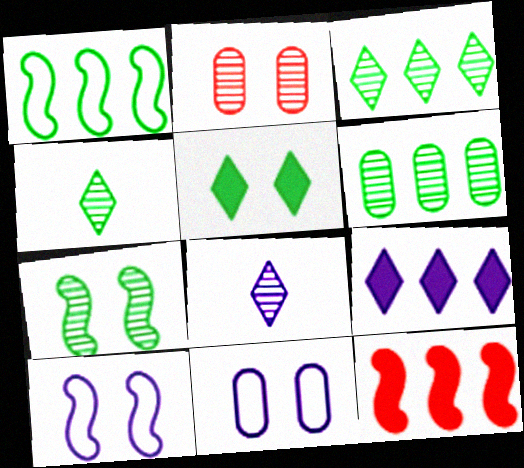[[2, 5, 10], 
[4, 6, 7], 
[4, 11, 12]]